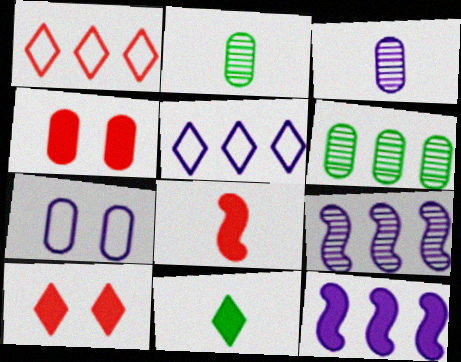[[1, 6, 12], 
[4, 11, 12]]